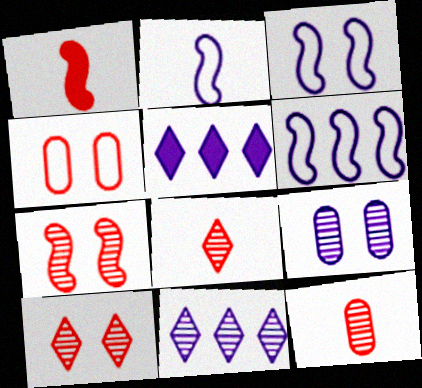[[2, 3, 6], 
[2, 5, 9]]